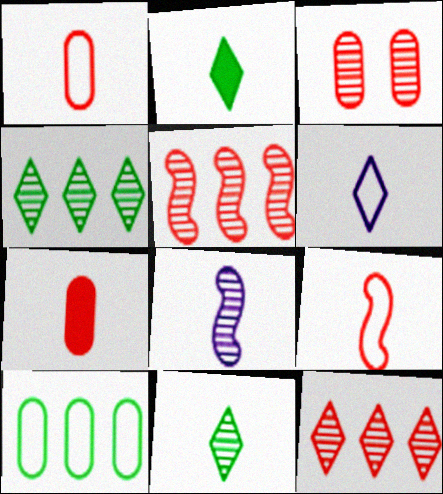[[1, 2, 8], 
[3, 4, 8]]